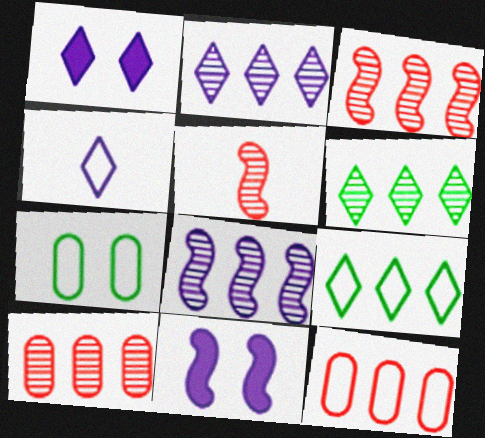[[1, 2, 4], 
[6, 8, 10]]